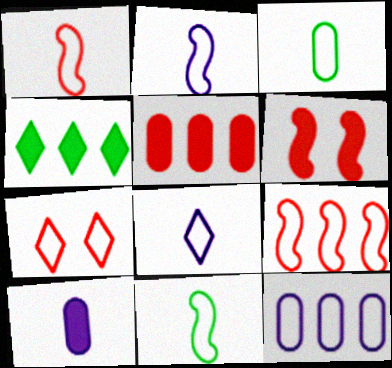[[1, 2, 11], 
[1, 3, 8], 
[4, 6, 10], 
[7, 11, 12]]